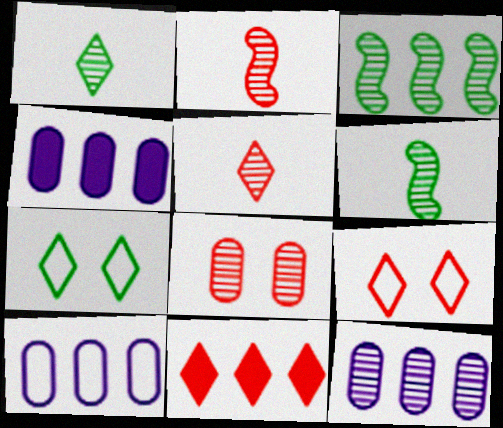[[2, 4, 7], 
[3, 10, 11], 
[4, 6, 9], 
[4, 10, 12], 
[5, 9, 11]]